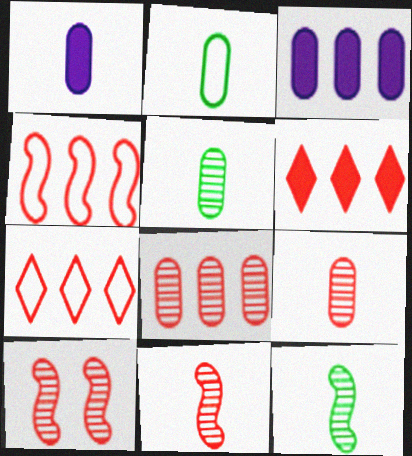[[1, 2, 9], 
[4, 6, 8]]